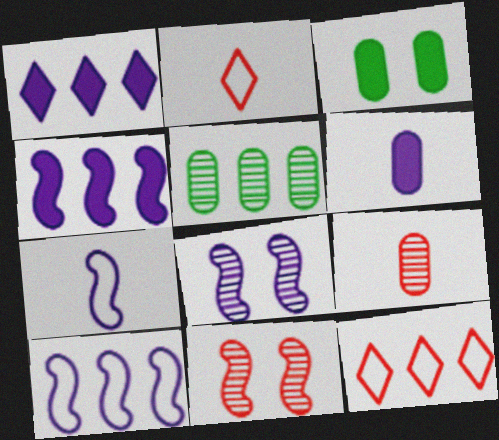[[4, 5, 12], 
[4, 7, 8]]